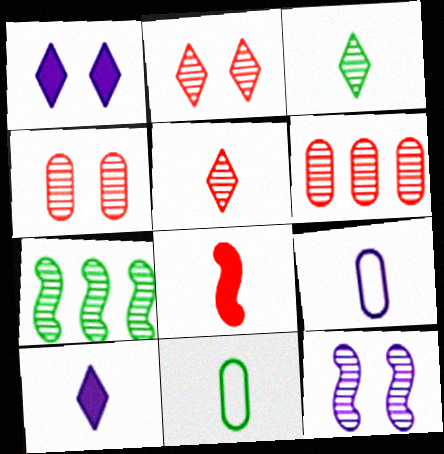[[3, 6, 12], 
[3, 8, 9]]